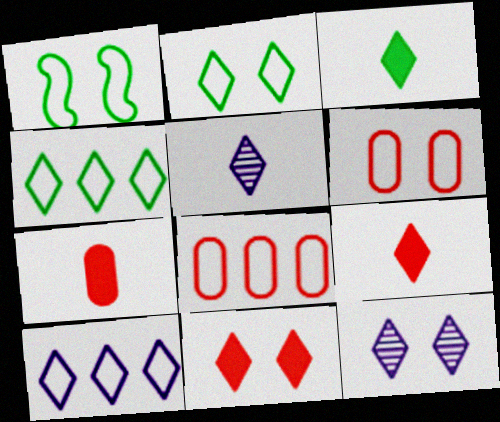[[2, 11, 12], 
[4, 5, 11], 
[4, 9, 12]]